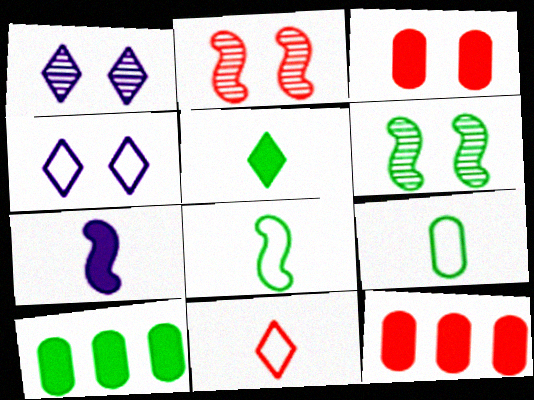[[1, 8, 12], 
[2, 11, 12], 
[3, 4, 6]]